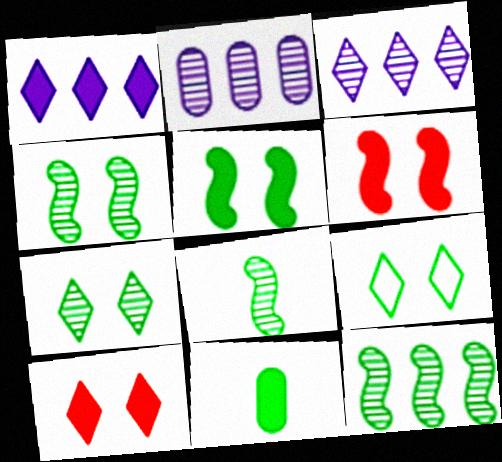[[1, 6, 11], 
[4, 8, 12], 
[9, 11, 12]]